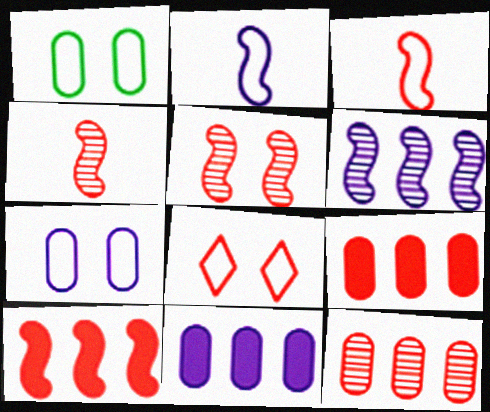[[3, 5, 10], 
[4, 8, 9]]